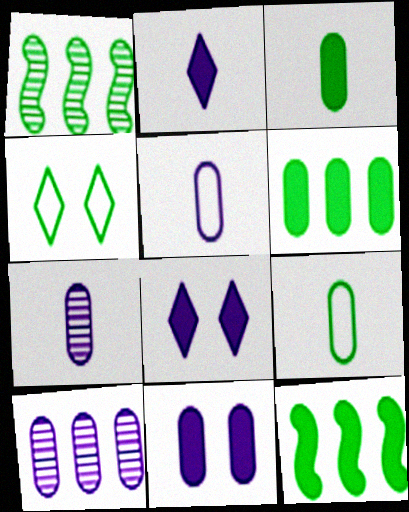[[1, 3, 4], 
[5, 10, 11]]